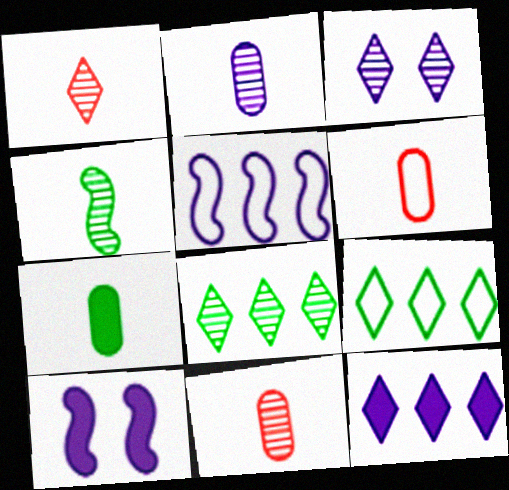[[1, 2, 4], 
[1, 3, 8], 
[2, 6, 7], 
[6, 8, 10], 
[9, 10, 11]]